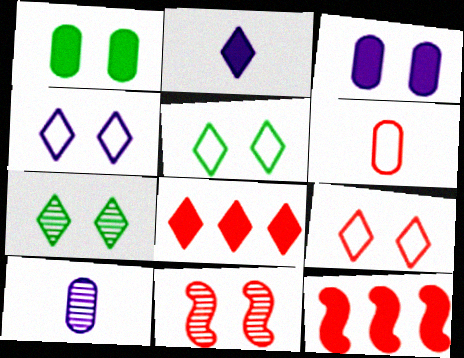[[1, 2, 12], 
[1, 4, 11], 
[3, 5, 11], 
[4, 5, 9], 
[5, 10, 12], 
[6, 8, 11]]